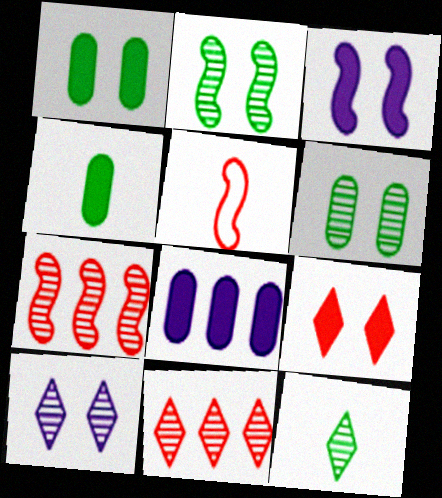[[1, 3, 9], 
[10, 11, 12]]